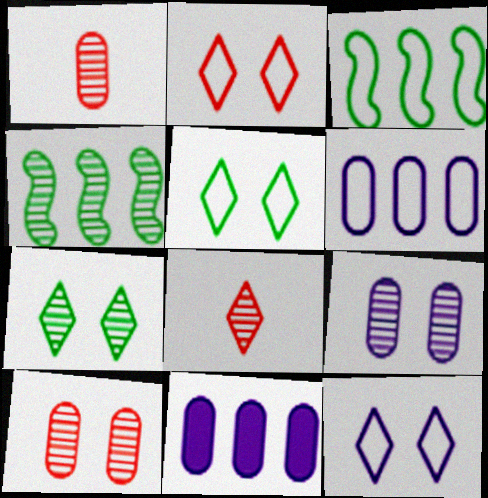[[2, 5, 12], 
[4, 8, 9]]